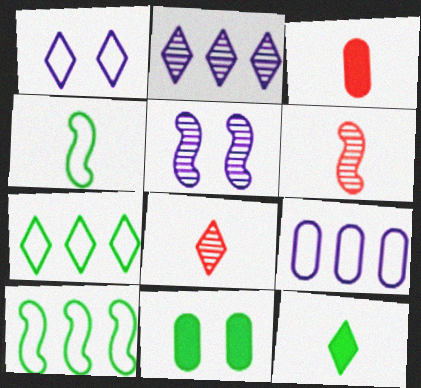[[3, 5, 7]]